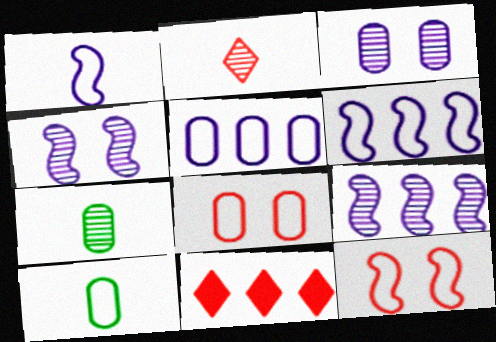[[4, 10, 11], 
[5, 8, 10]]